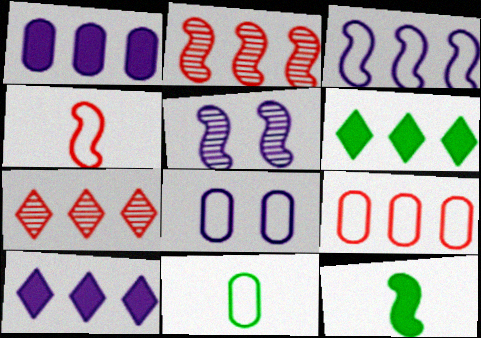[[7, 8, 12], 
[8, 9, 11]]